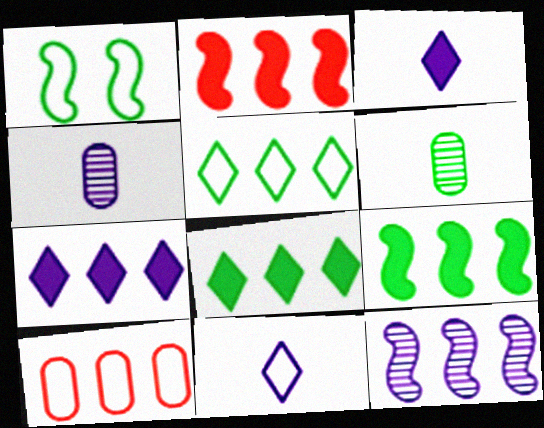[[1, 6, 8], 
[1, 10, 11], 
[8, 10, 12]]